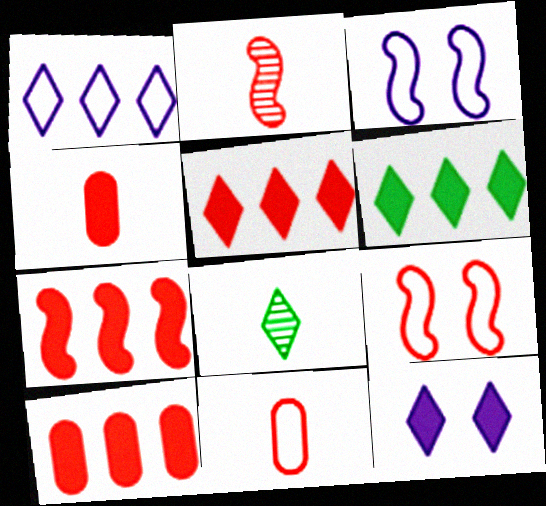[[2, 7, 9], 
[3, 8, 10], 
[5, 7, 10]]